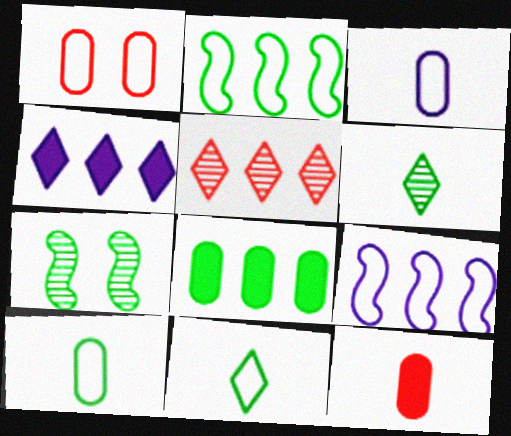[[1, 9, 11], 
[5, 8, 9], 
[7, 8, 11]]